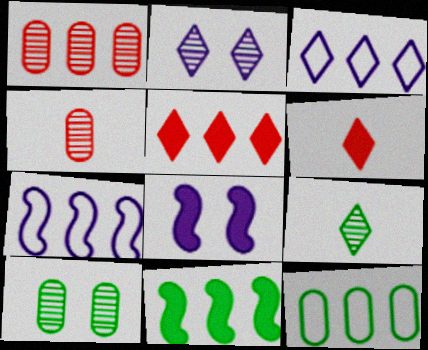[[1, 3, 11], 
[6, 7, 10]]